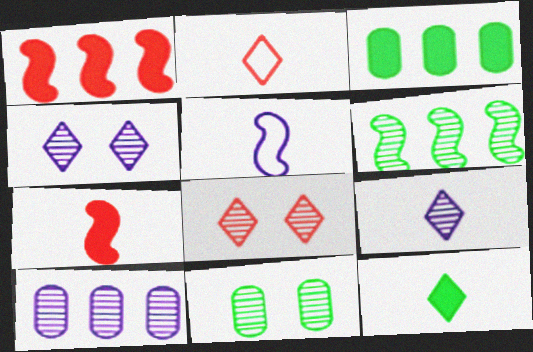[[2, 9, 12], 
[3, 5, 8]]